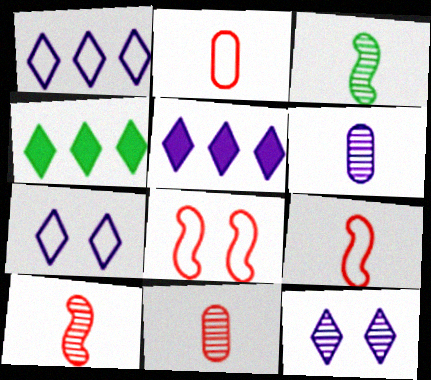[[4, 6, 8]]